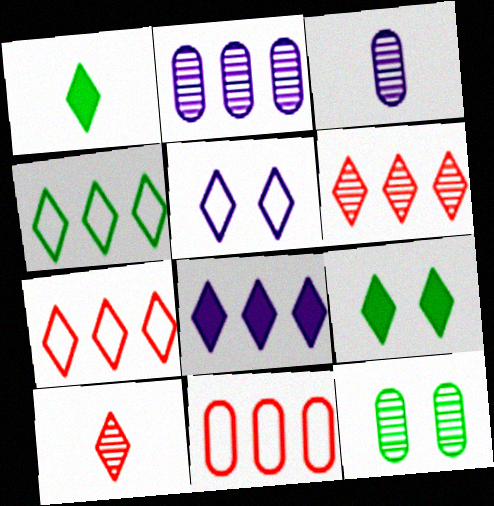[[1, 5, 6], 
[4, 6, 8]]